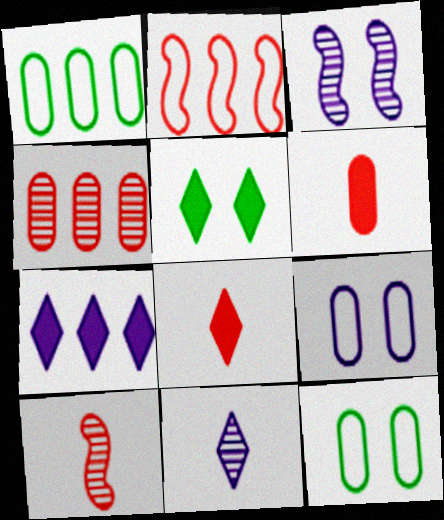[[1, 3, 8], 
[5, 7, 8], 
[7, 10, 12]]